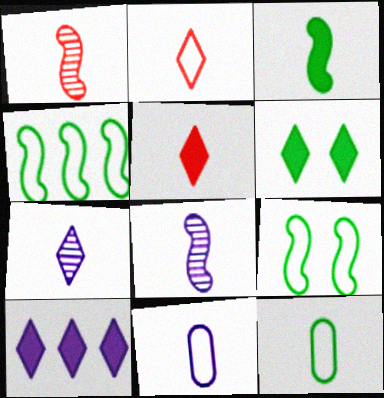[[5, 6, 10], 
[5, 8, 12]]